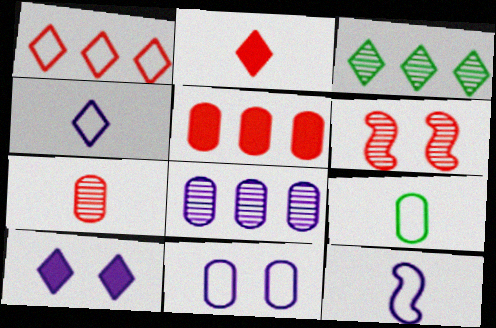[[8, 10, 12]]